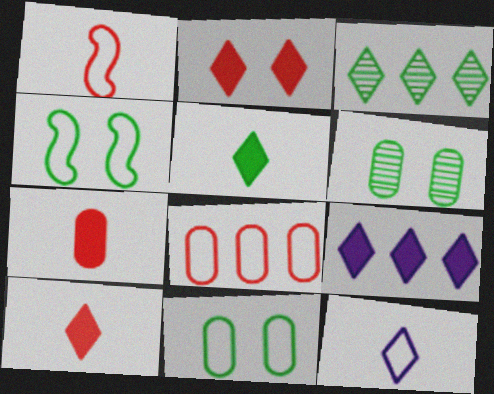[[1, 6, 9], 
[2, 3, 12], 
[2, 5, 9], 
[4, 8, 12]]